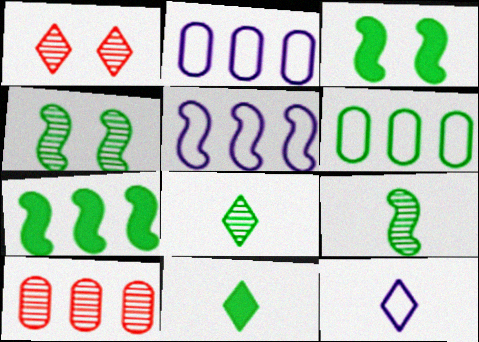[[3, 6, 8], 
[3, 10, 12], 
[4, 6, 11]]